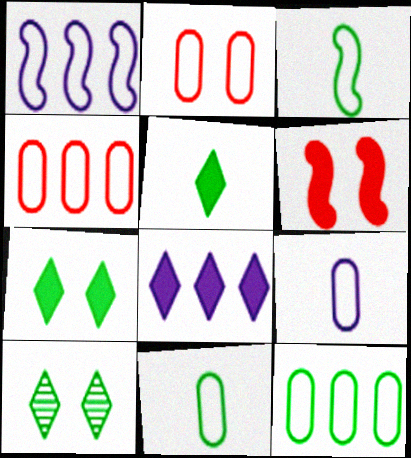[[2, 9, 12]]